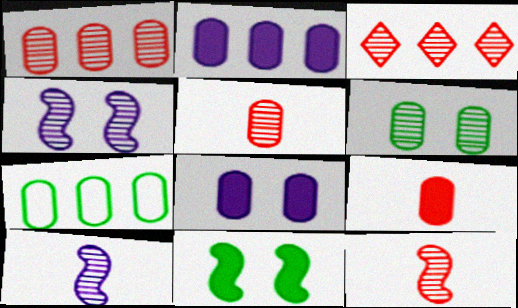[[1, 2, 7], 
[3, 6, 10], 
[5, 7, 8]]